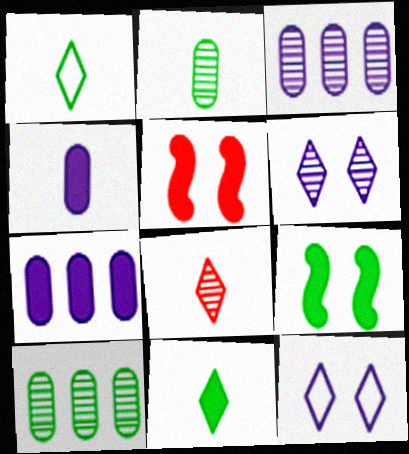[[1, 3, 5], 
[1, 9, 10], 
[5, 7, 11]]